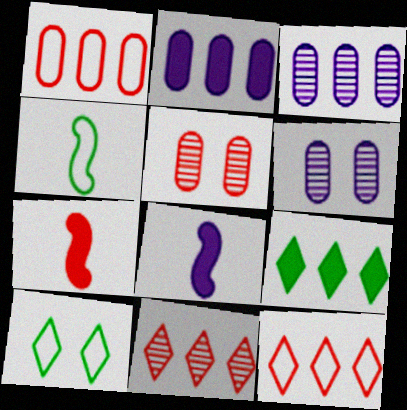[[3, 7, 10], 
[5, 7, 12]]